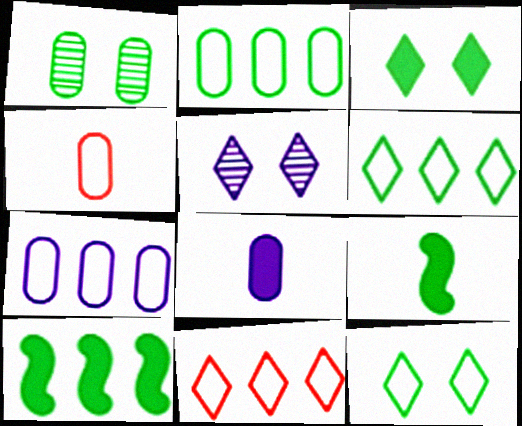[[1, 6, 9], 
[4, 5, 10]]